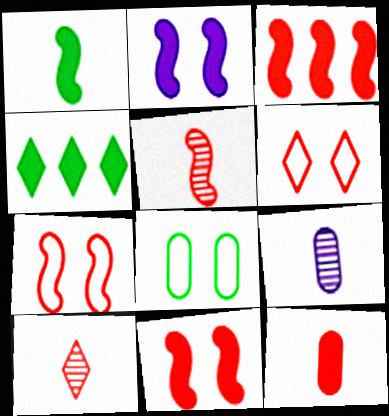[[1, 2, 3], 
[2, 4, 12], 
[3, 5, 7], 
[4, 7, 9]]